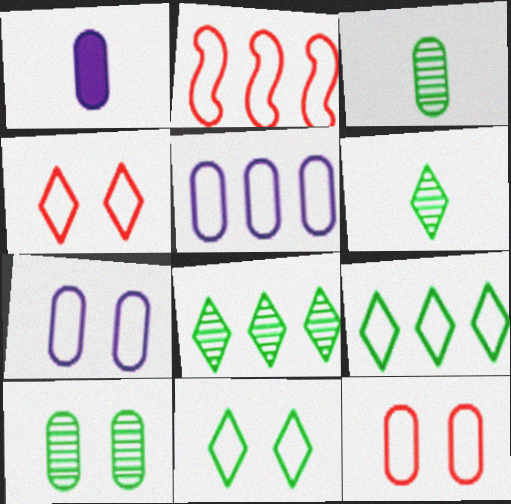[[2, 5, 9]]